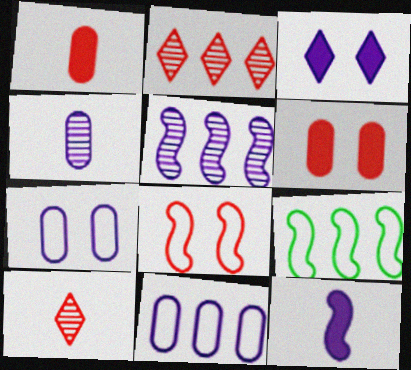[[1, 2, 8]]